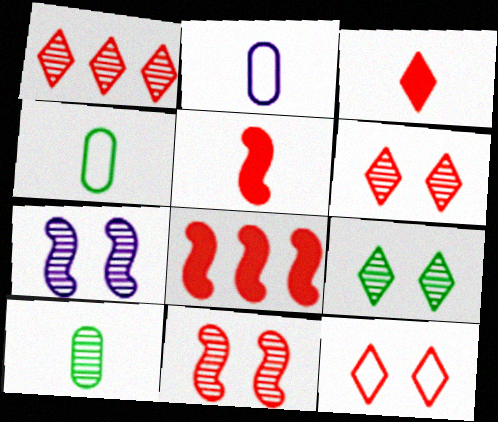[[1, 3, 12], 
[1, 7, 10], 
[2, 8, 9]]